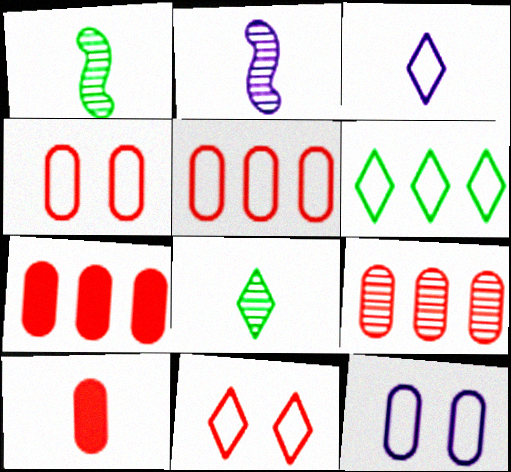[[1, 3, 10], 
[3, 6, 11], 
[4, 9, 10], 
[5, 7, 9]]